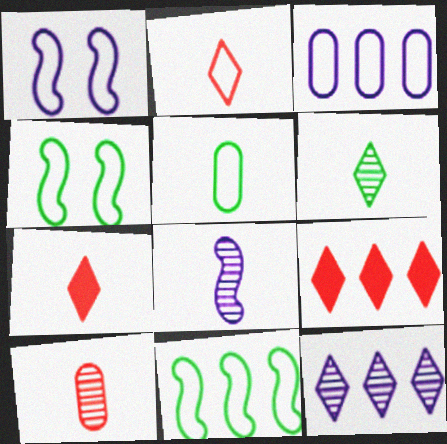[[2, 3, 4], 
[5, 7, 8], 
[6, 8, 10]]